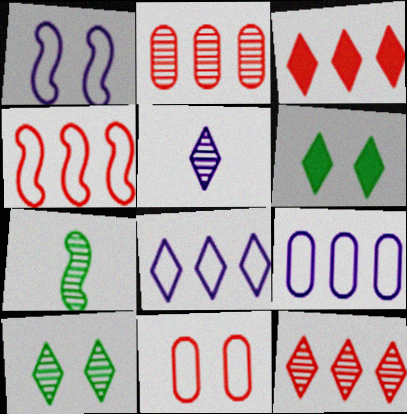[[2, 3, 4], 
[5, 10, 12]]